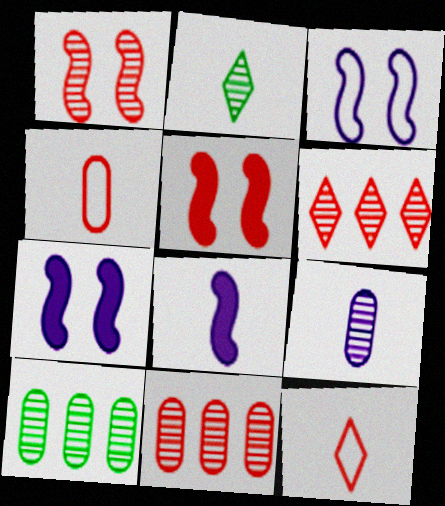[[2, 4, 8], 
[4, 5, 6], 
[5, 11, 12], 
[7, 10, 12]]